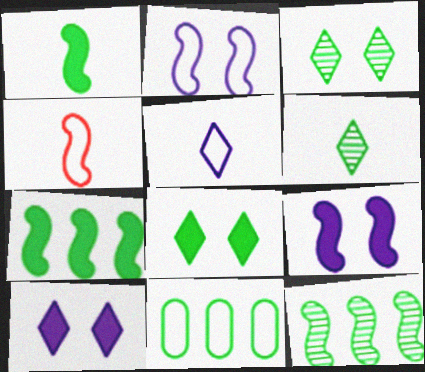[[1, 3, 11], 
[4, 9, 12]]